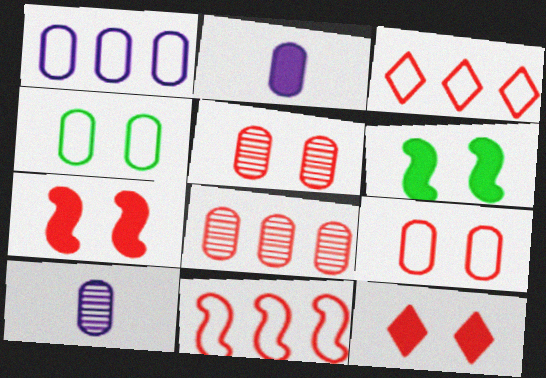[[2, 4, 8], 
[3, 6, 10]]